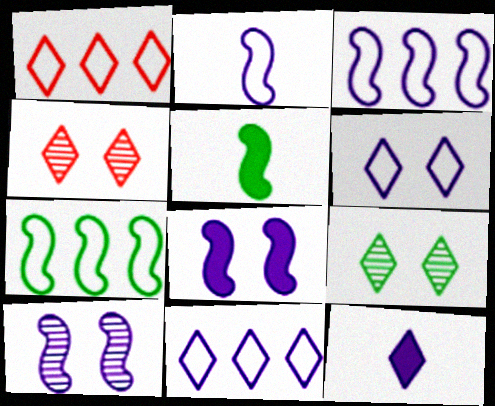[[1, 9, 12]]